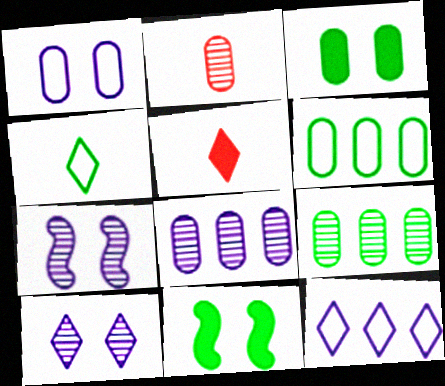[[2, 11, 12], 
[4, 9, 11], 
[5, 6, 7]]